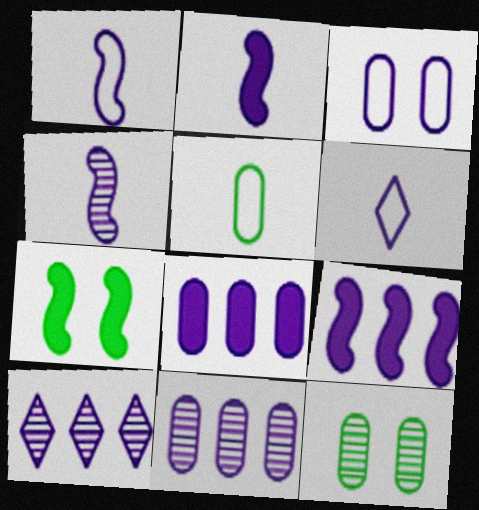[[1, 2, 4], 
[2, 3, 10]]